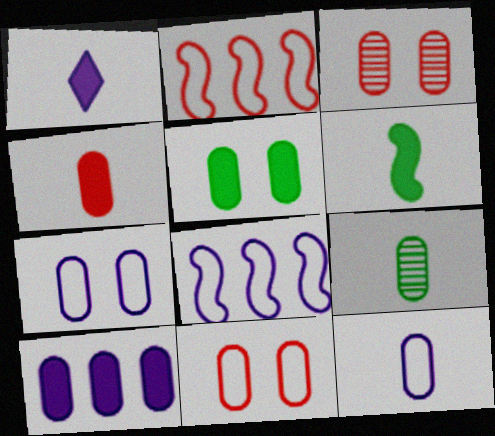[[1, 4, 6], 
[3, 5, 7], 
[4, 5, 10], 
[4, 9, 12], 
[9, 10, 11]]